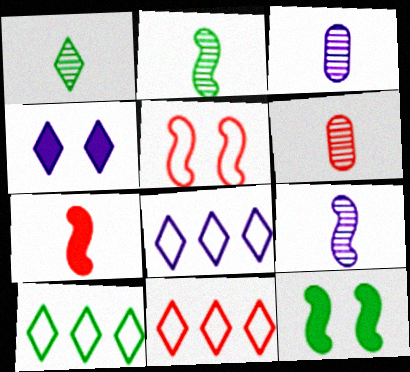[[1, 4, 11], 
[1, 6, 9], 
[3, 11, 12], 
[6, 8, 12], 
[8, 10, 11]]